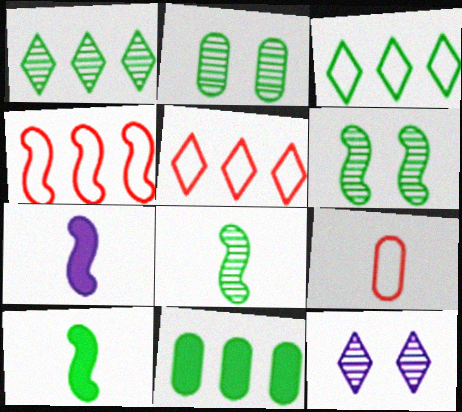[[1, 2, 8], 
[2, 3, 10], 
[2, 5, 7], 
[4, 6, 7]]